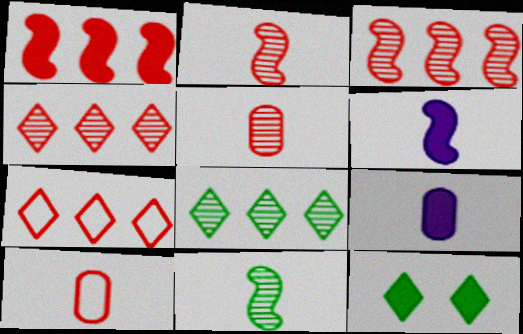[[1, 9, 12]]